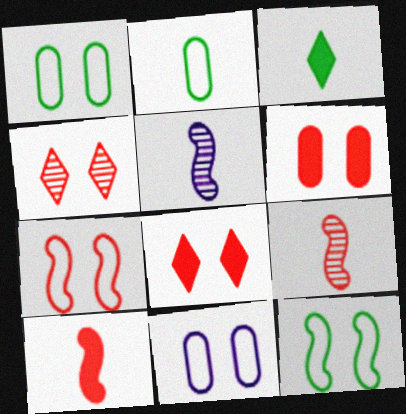[[4, 6, 7]]